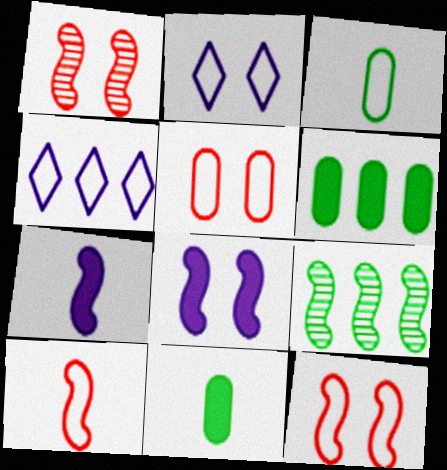[[1, 4, 11], 
[3, 4, 12], 
[7, 9, 12], 
[8, 9, 10]]